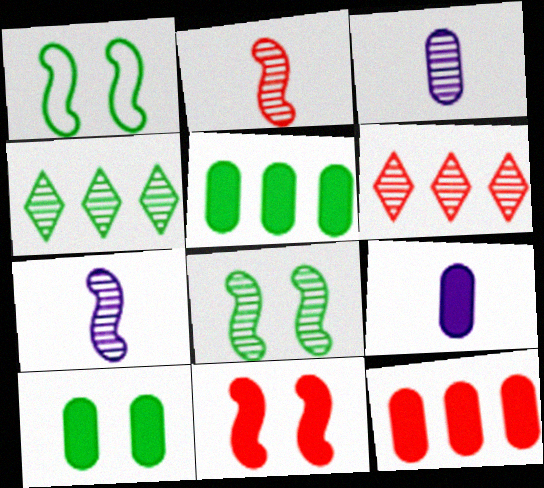[[1, 6, 9], 
[3, 6, 8], 
[9, 10, 12]]